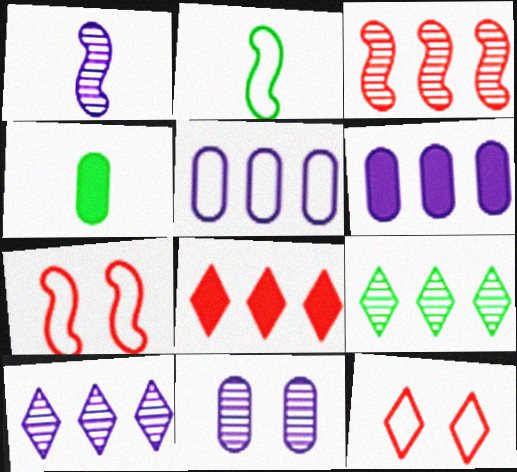[[1, 10, 11], 
[2, 5, 12], 
[2, 8, 11], 
[4, 7, 10]]